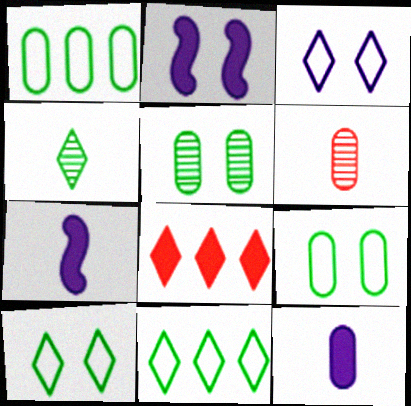[[2, 6, 11], 
[3, 4, 8]]